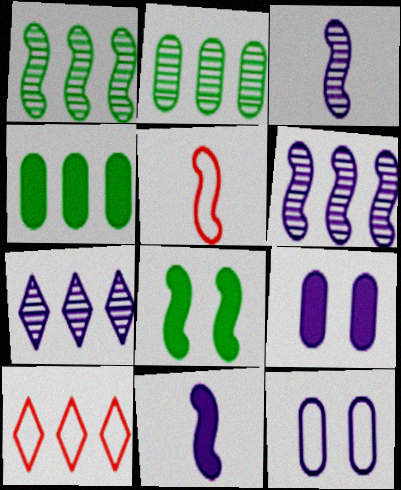[[4, 6, 10], 
[5, 6, 8], 
[7, 11, 12]]